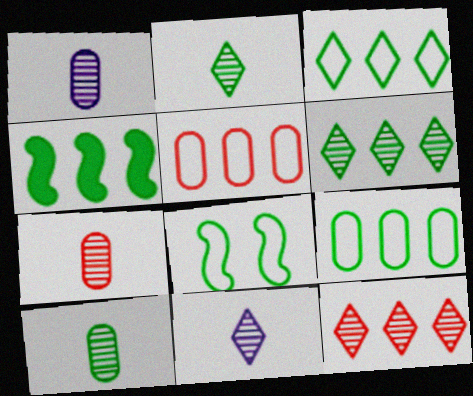[[1, 7, 10], 
[4, 6, 9]]